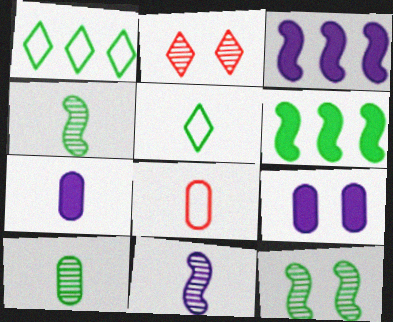[[7, 8, 10]]